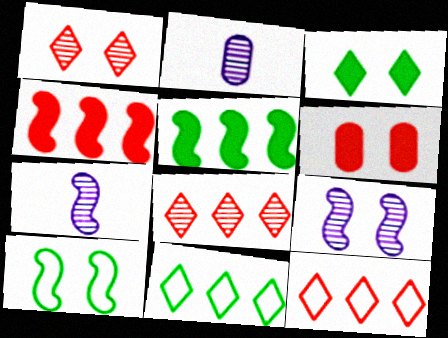[[4, 7, 10], 
[6, 7, 11]]